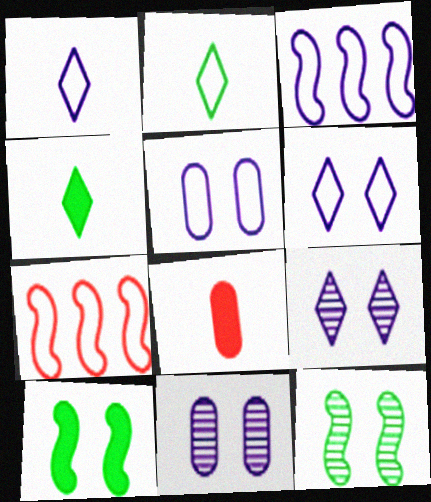[[1, 3, 5], 
[2, 5, 7], 
[4, 7, 11]]